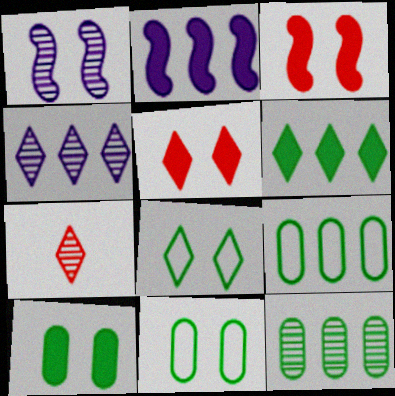[[1, 5, 11], 
[1, 7, 12], 
[2, 7, 11]]